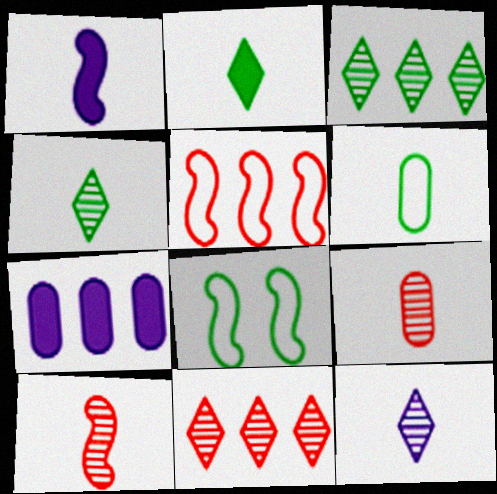[[3, 5, 7]]